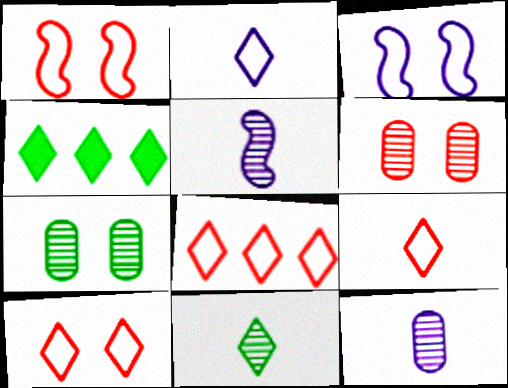[[1, 4, 12], 
[8, 9, 10]]